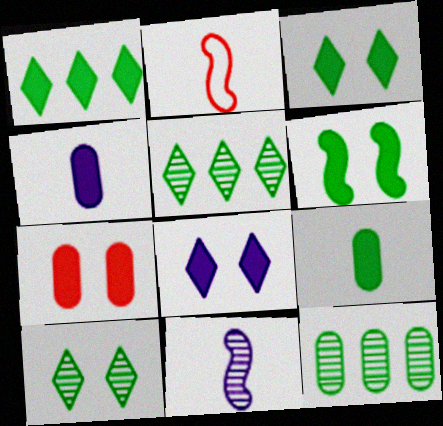[[1, 6, 9], 
[2, 8, 12], 
[6, 7, 8]]